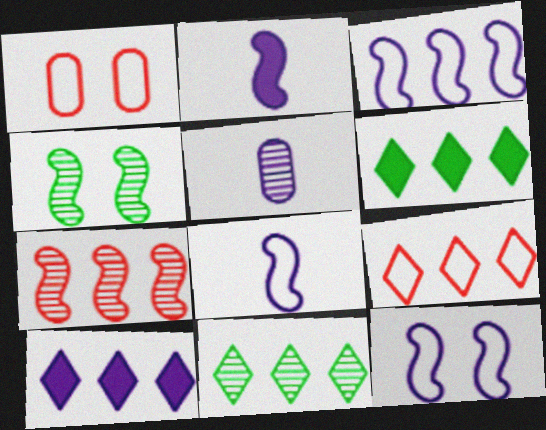[[1, 2, 11], 
[3, 8, 12], 
[5, 10, 12], 
[9, 10, 11]]